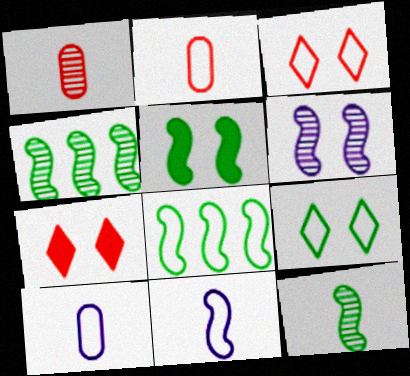[[3, 8, 10], 
[4, 7, 10], 
[5, 8, 12]]